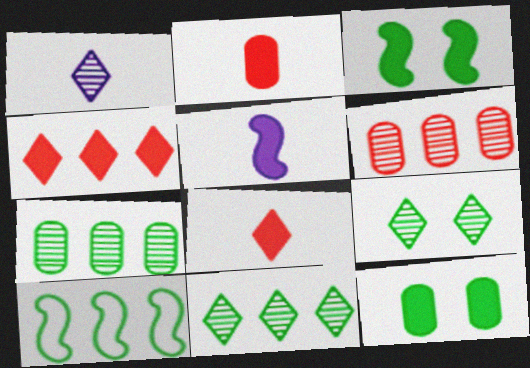[[4, 5, 12]]